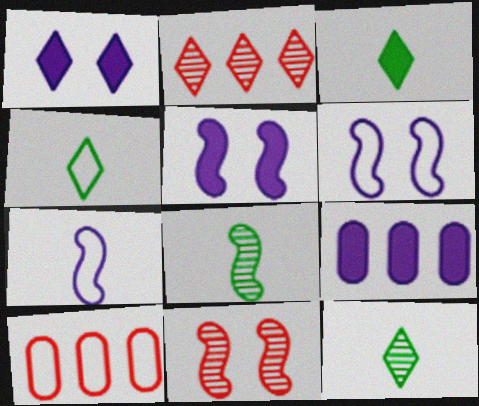[[1, 2, 4], 
[1, 8, 10], 
[3, 4, 12], 
[4, 6, 10], 
[4, 9, 11], 
[5, 10, 12]]